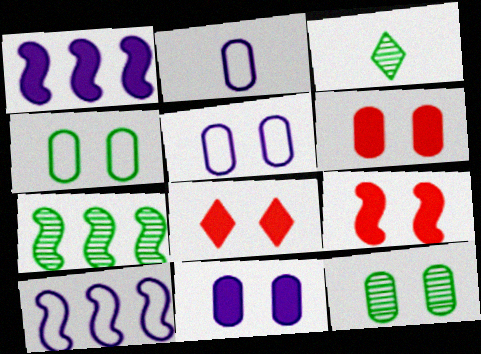[[2, 7, 8], 
[3, 6, 10], 
[3, 7, 12], 
[5, 6, 12], 
[6, 8, 9]]